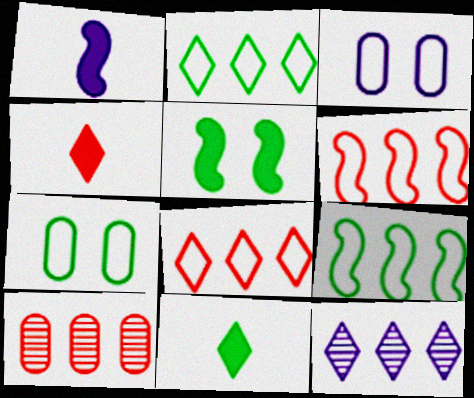[[1, 3, 12]]